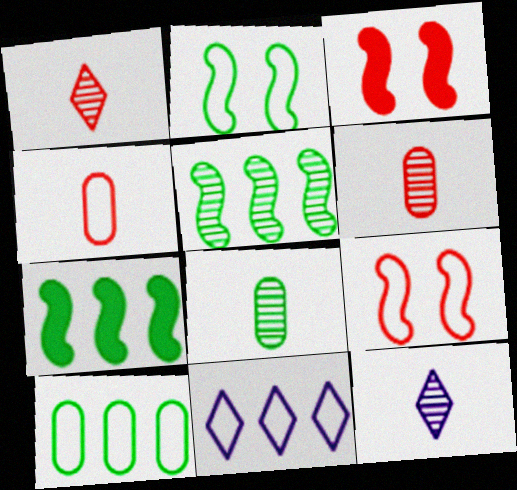[[2, 4, 11], 
[3, 8, 11], 
[3, 10, 12]]